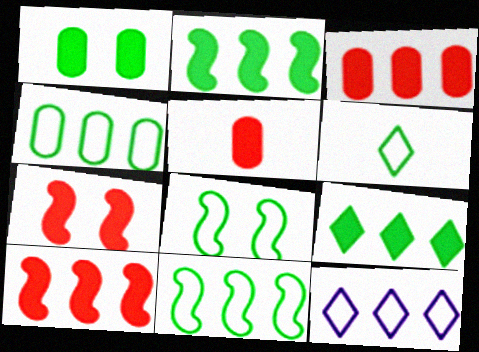[[4, 6, 8]]